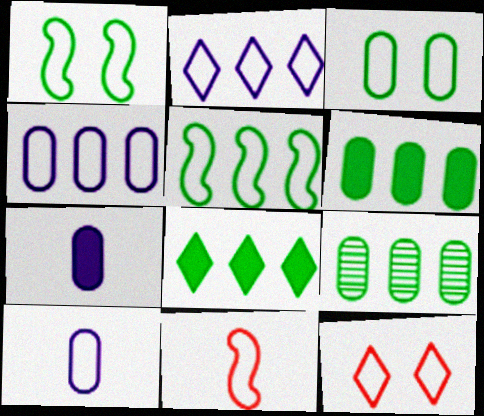[[2, 3, 11], 
[5, 8, 9], 
[5, 10, 12]]